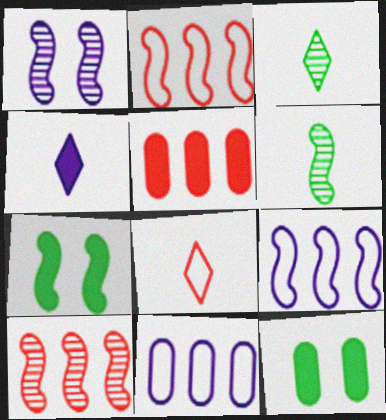[[1, 4, 11], 
[1, 6, 10], 
[3, 4, 8], 
[4, 5, 7]]